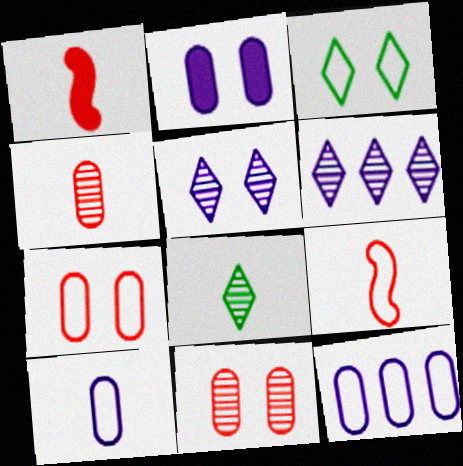[[1, 8, 10], 
[3, 9, 12]]